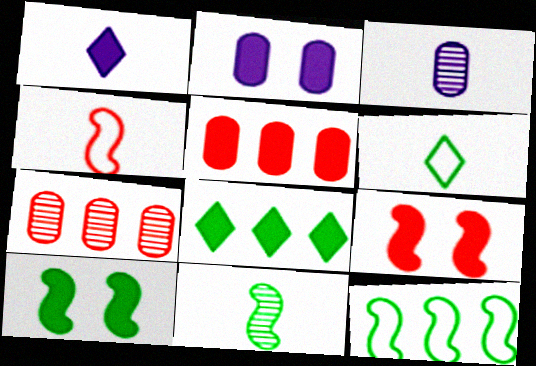[[1, 5, 10], 
[10, 11, 12]]